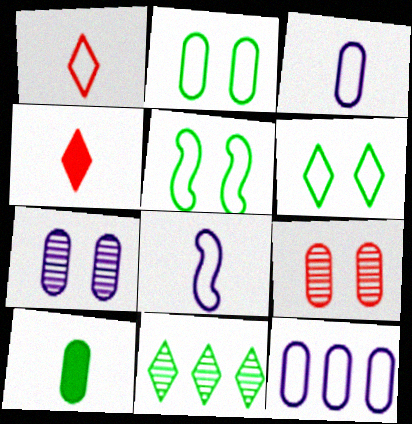[[1, 5, 12], 
[2, 5, 6], 
[5, 10, 11], 
[9, 10, 12]]